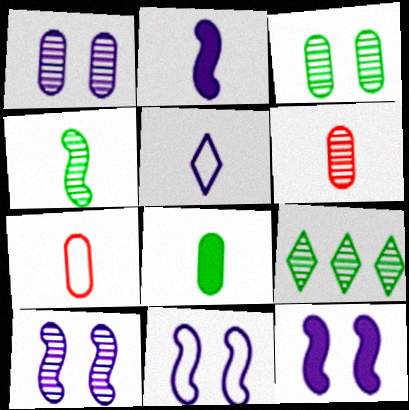[[3, 4, 9], 
[6, 9, 10], 
[7, 9, 12], 
[10, 11, 12]]